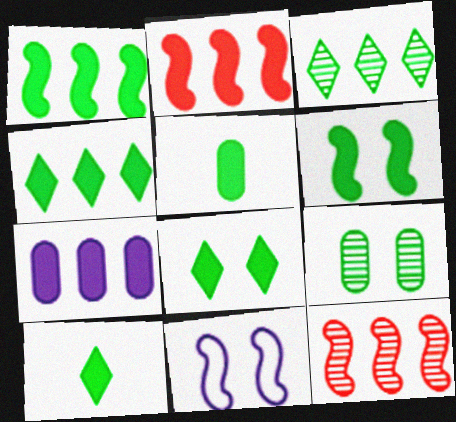[[1, 5, 8], 
[2, 4, 7], 
[4, 5, 6], 
[4, 8, 10]]